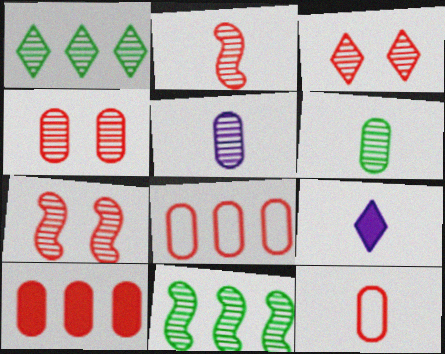[[1, 5, 7], 
[3, 4, 7], 
[3, 5, 11], 
[4, 10, 12]]